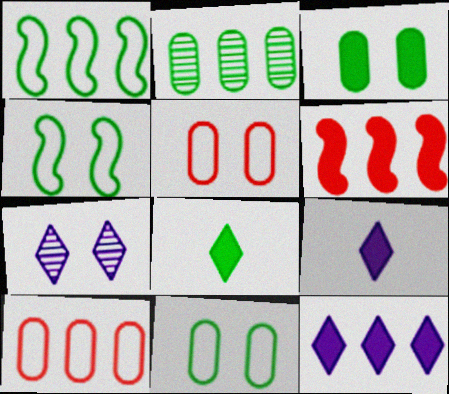[[2, 4, 8], 
[3, 6, 9]]